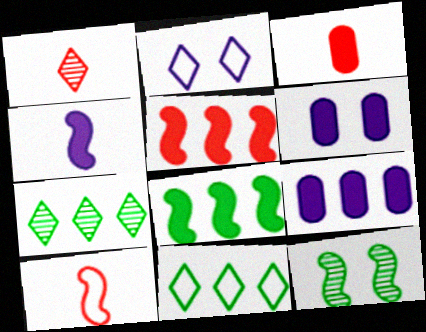[[1, 3, 10], 
[6, 7, 10]]